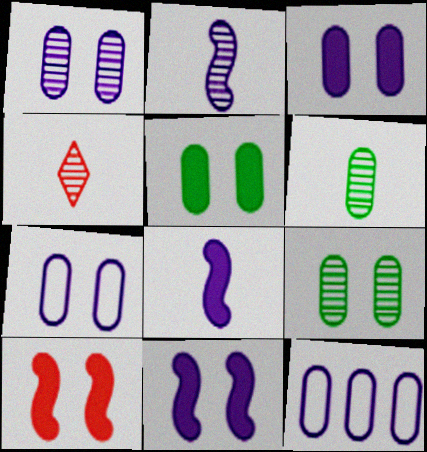[[1, 3, 7], 
[2, 4, 6]]